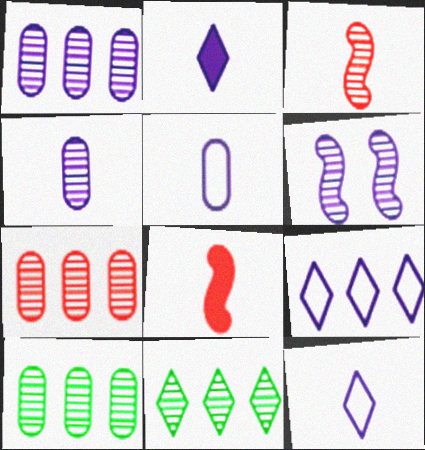[[1, 7, 10]]